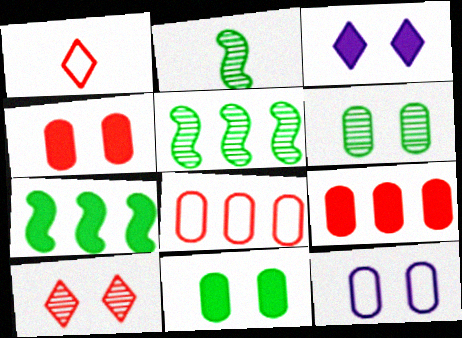[[2, 3, 8], 
[4, 6, 12]]